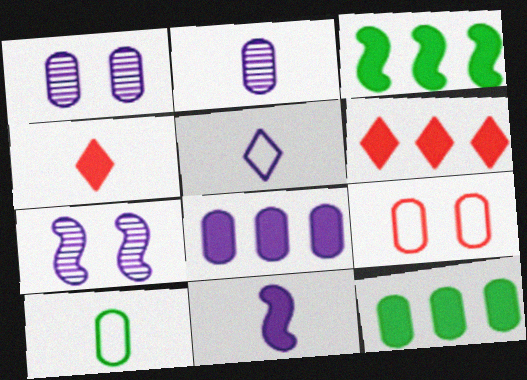[[2, 5, 11], 
[2, 9, 12], 
[3, 6, 8], 
[5, 7, 8], 
[6, 7, 10]]